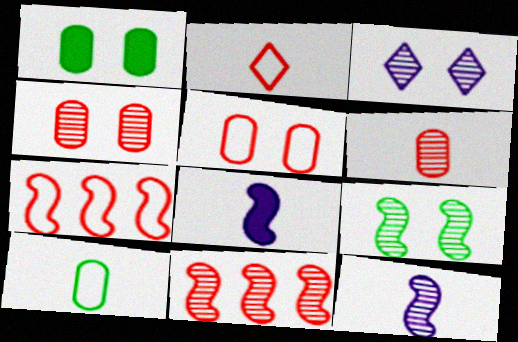[[2, 5, 7], 
[3, 4, 9], 
[7, 8, 9], 
[9, 11, 12]]